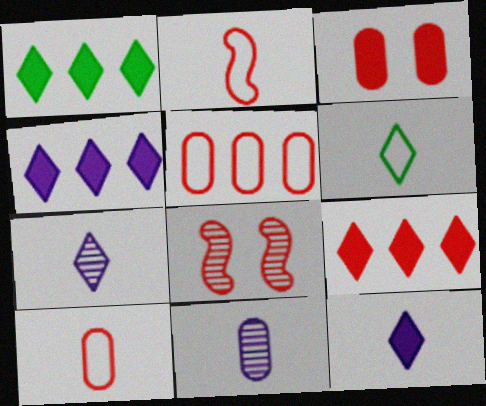[[1, 4, 9], 
[8, 9, 10]]